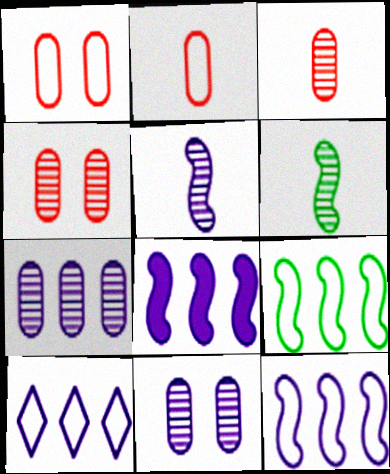[[7, 8, 10]]